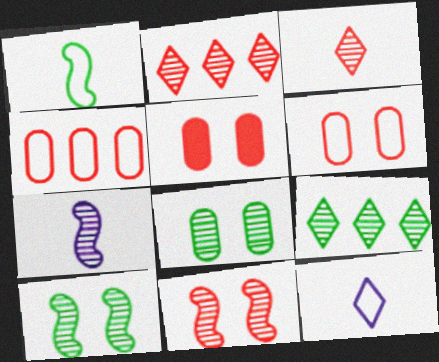[[2, 7, 8]]